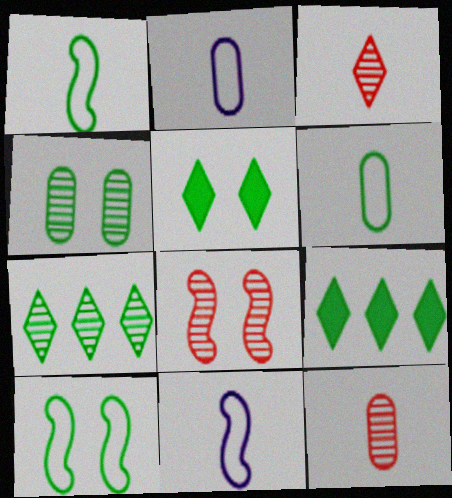[[1, 4, 9], 
[2, 8, 9], 
[4, 5, 10]]